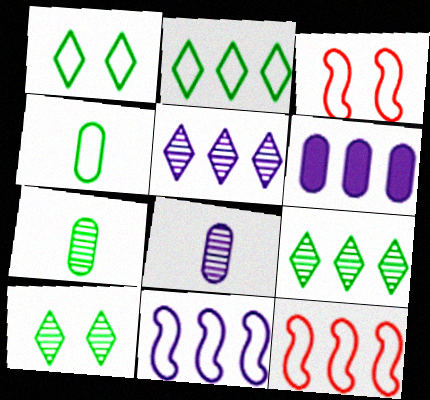[[5, 6, 11], 
[6, 9, 12]]